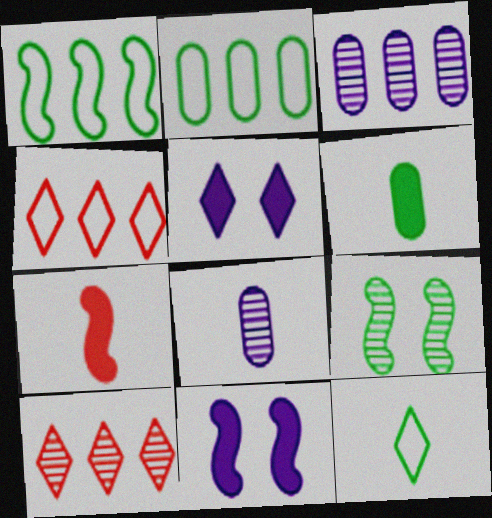[[5, 10, 12], 
[7, 8, 12], 
[8, 9, 10]]